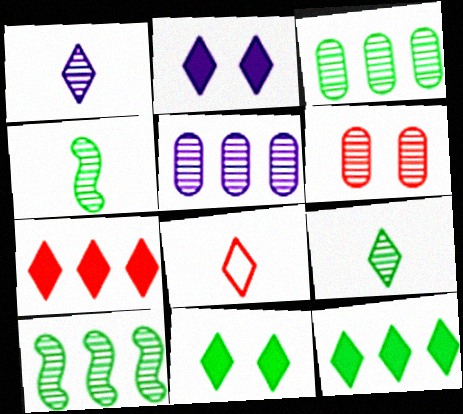[[1, 6, 10]]